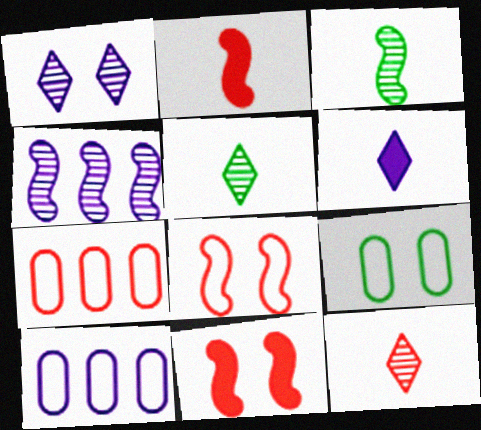[[1, 9, 11], 
[5, 10, 11], 
[7, 11, 12]]